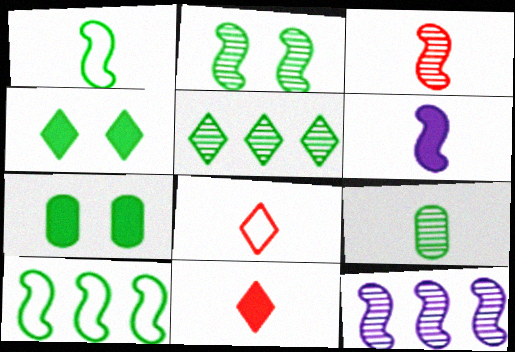[[1, 3, 6], 
[1, 5, 7], 
[2, 3, 12], 
[2, 5, 9], 
[4, 9, 10], 
[6, 8, 9], 
[7, 8, 12]]